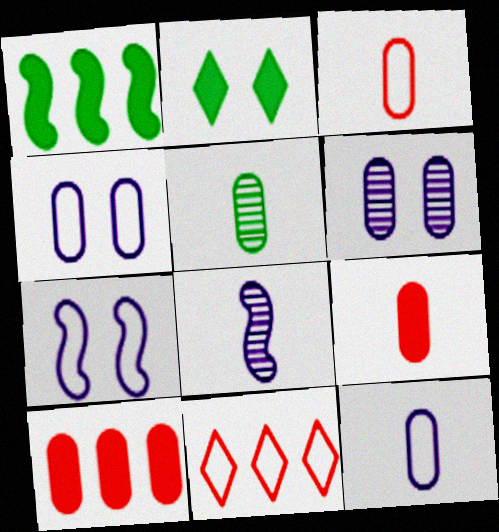[[4, 5, 10], 
[5, 9, 12]]